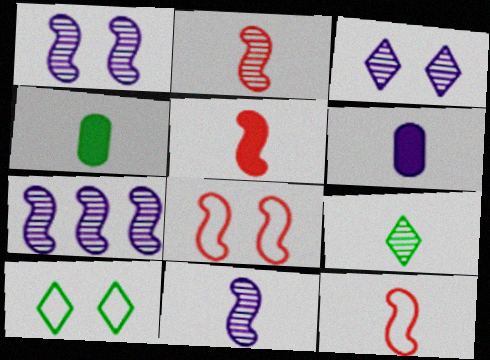[[1, 7, 11], 
[2, 5, 12], 
[6, 9, 12]]